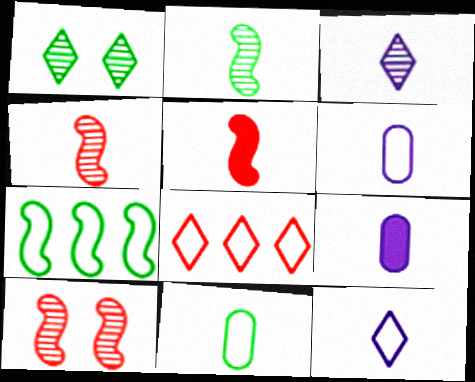[[3, 5, 11]]